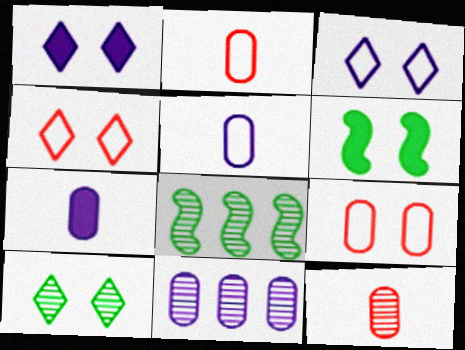[[1, 2, 8], 
[1, 4, 10], 
[4, 7, 8]]